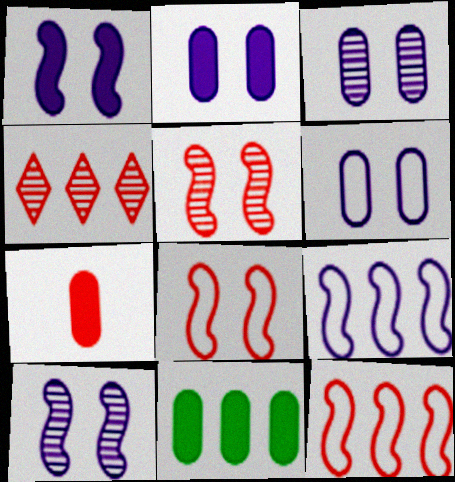[[2, 3, 6], 
[2, 7, 11], 
[4, 7, 8], 
[4, 9, 11]]